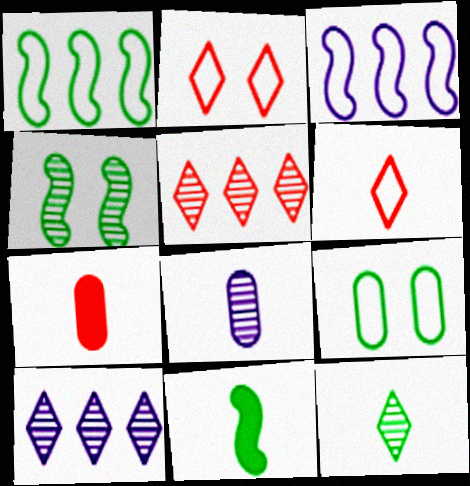[[1, 4, 11], 
[3, 6, 9], 
[4, 5, 8], 
[6, 8, 11]]